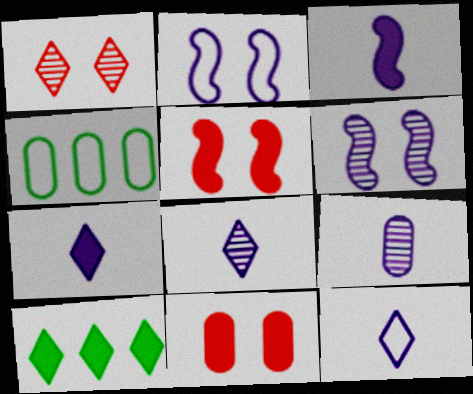[[1, 3, 4], 
[1, 10, 12], 
[3, 9, 12], 
[3, 10, 11], 
[4, 5, 8], 
[4, 9, 11], 
[7, 8, 12]]